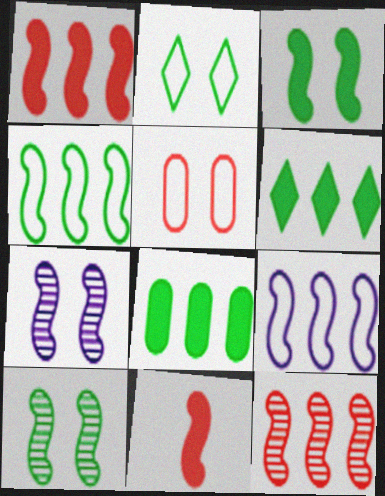[[4, 7, 11], 
[9, 10, 11]]